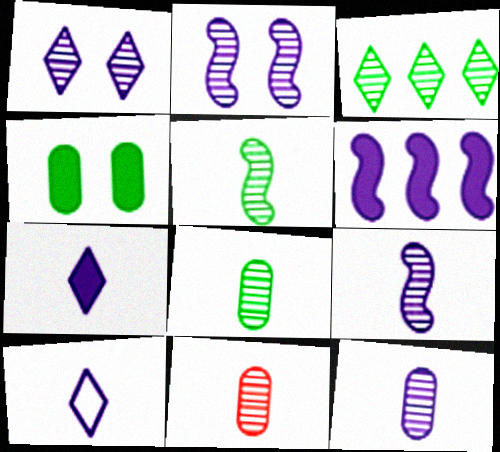[[2, 3, 11], 
[8, 11, 12]]